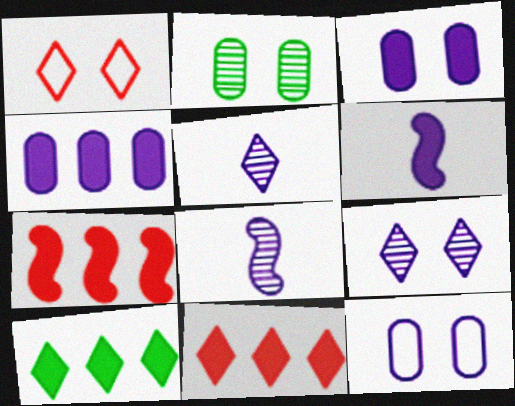[[1, 5, 10], 
[4, 7, 10]]